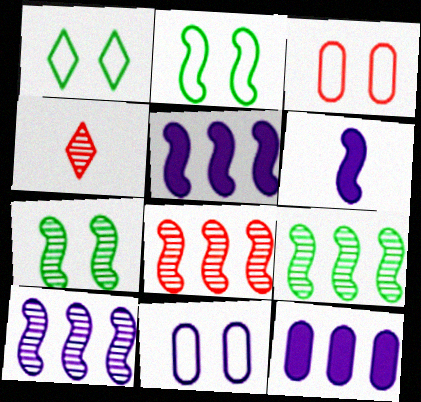[[2, 4, 12], 
[2, 6, 8], 
[8, 9, 10]]